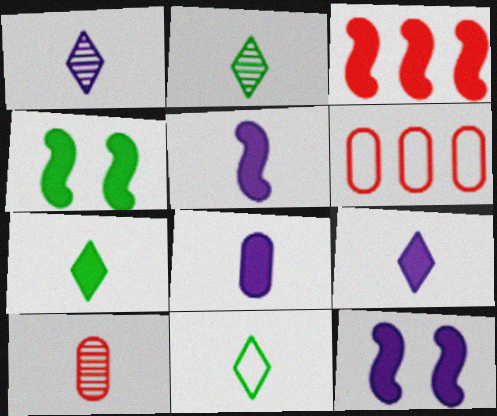[[1, 4, 6], 
[2, 6, 12], 
[2, 7, 11], 
[3, 4, 5], 
[5, 8, 9], 
[5, 10, 11]]